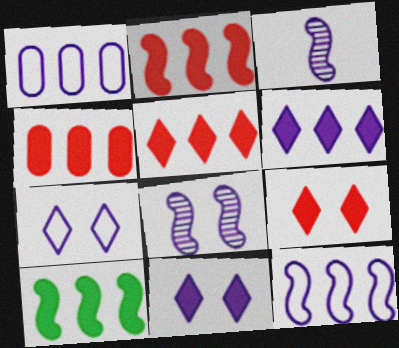[[1, 3, 11], 
[2, 4, 5], 
[4, 6, 10]]